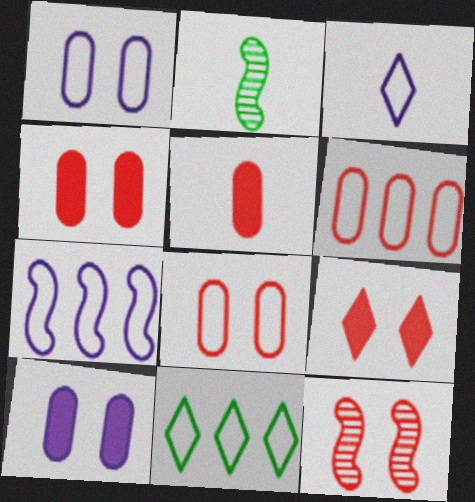[[1, 3, 7], 
[2, 3, 5], 
[6, 7, 11], 
[8, 9, 12]]